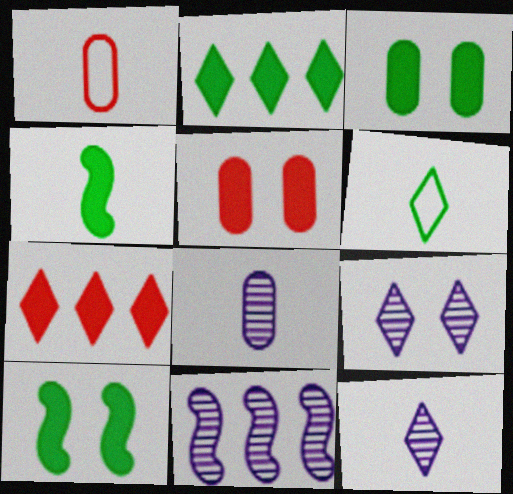[[1, 4, 12], 
[2, 3, 4], 
[5, 6, 11], 
[6, 7, 9], 
[8, 9, 11]]